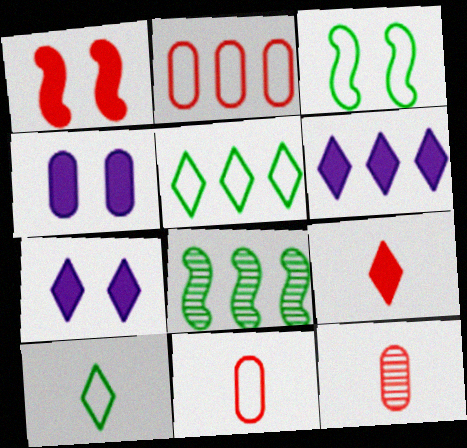[[2, 6, 8], 
[3, 6, 12], 
[7, 8, 11]]